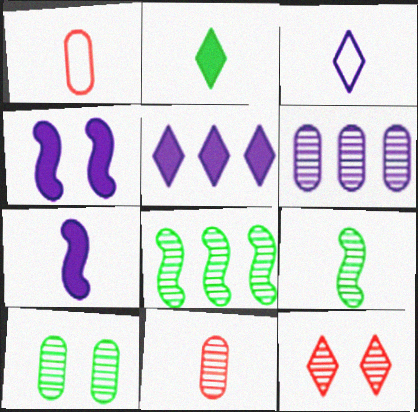[[3, 4, 6], 
[6, 9, 12], 
[6, 10, 11]]